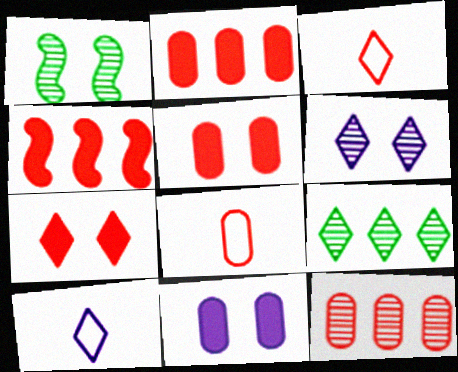[[1, 2, 10], 
[5, 8, 12], 
[7, 9, 10]]